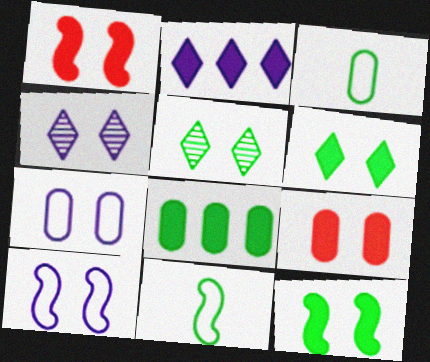[[1, 5, 7], 
[5, 8, 11], 
[5, 9, 10]]